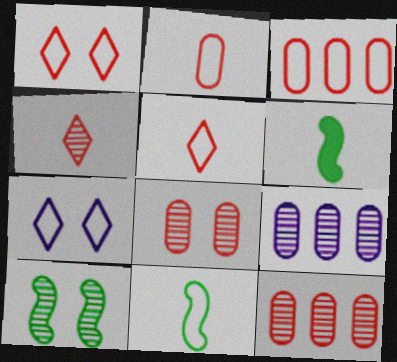[[1, 6, 9], 
[3, 7, 11], 
[4, 9, 10], 
[6, 7, 12]]